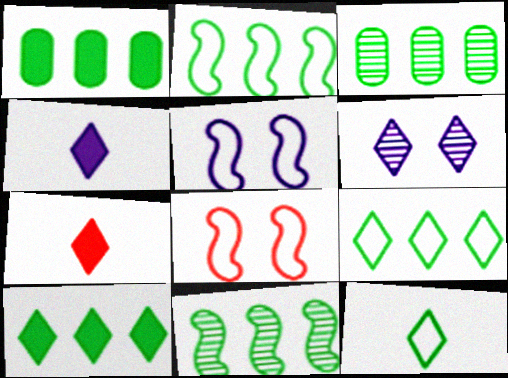[[1, 9, 11], 
[2, 3, 10], 
[3, 4, 8], 
[3, 5, 7], 
[6, 7, 9]]